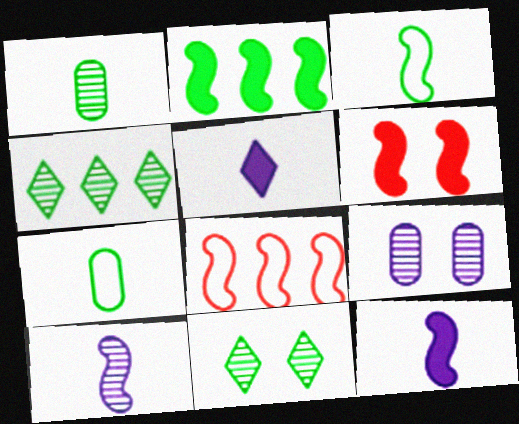[[2, 6, 12], 
[2, 7, 11]]